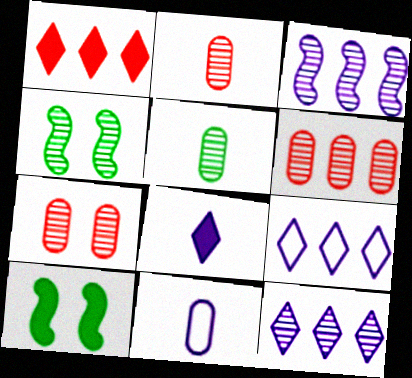[[1, 4, 11], 
[2, 4, 12], 
[2, 6, 7], 
[2, 9, 10]]